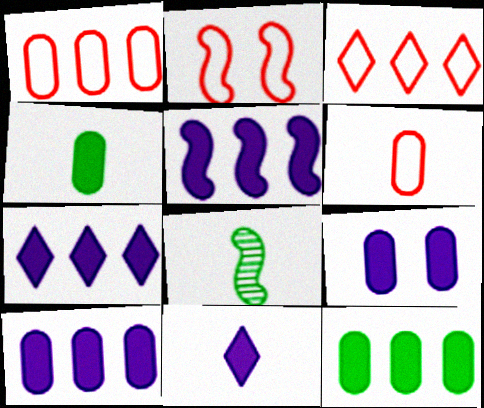[[2, 3, 6], 
[2, 5, 8], 
[3, 8, 9], 
[5, 7, 10], 
[5, 9, 11], 
[6, 8, 11]]